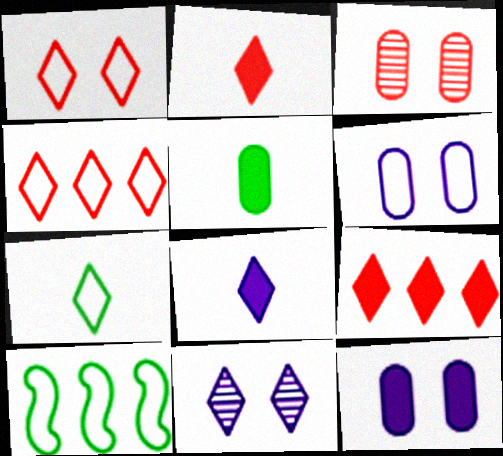[[3, 8, 10], 
[7, 9, 11]]